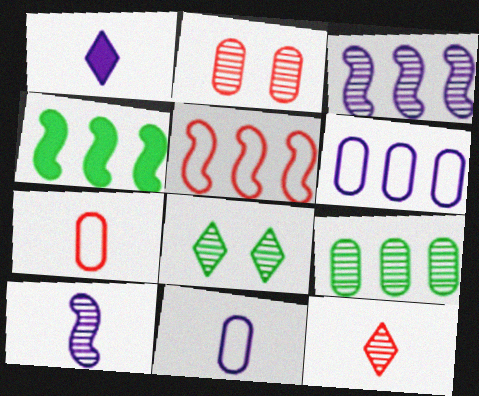[[1, 10, 11], 
[3, 4, 5]]